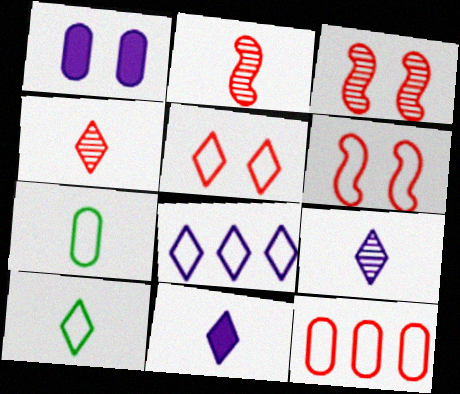[[2, 7, 11], 
[4, 10, 11], 
[5, 8, 10], 
[6, 7, 8]]